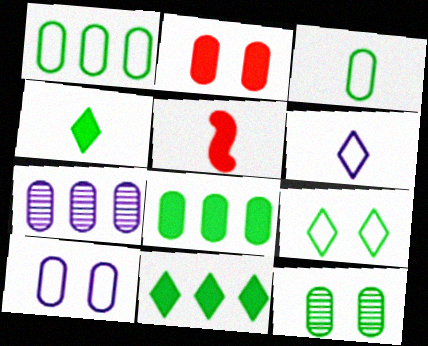[[2, 3, 7], 
[2, 10, 12], 
[3, 8, 12], 
[5, 7, 9]]